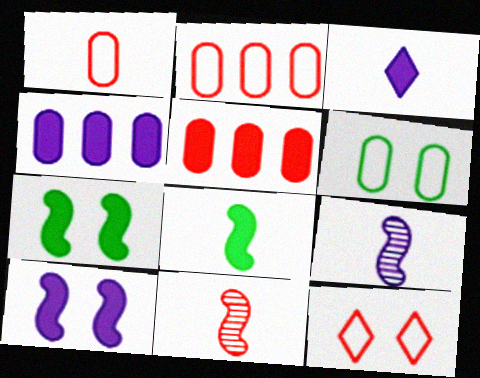[[3, 4, 10], 
[3, 5, 7], 
[5, 11, 12]]